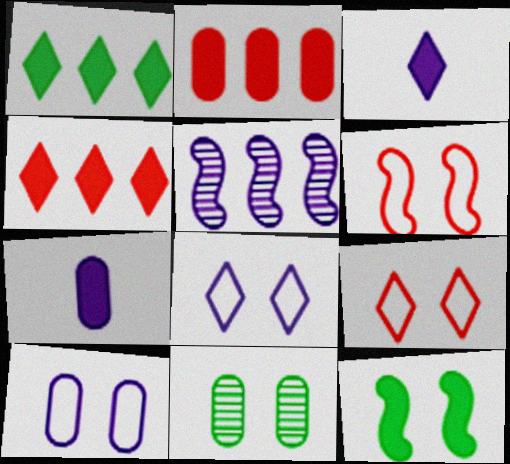[[2, 3, 12], 
[3, 5, 10], 
[4, 7, 12], 
[5, 7, 8]]